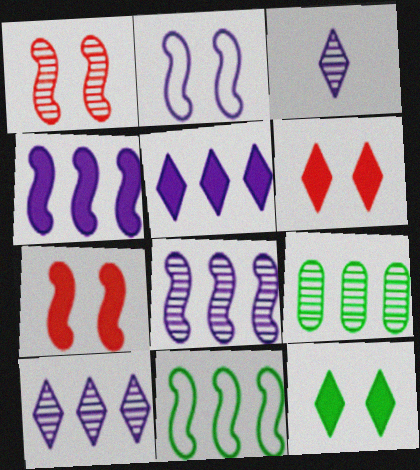[[1, 3, 9]]